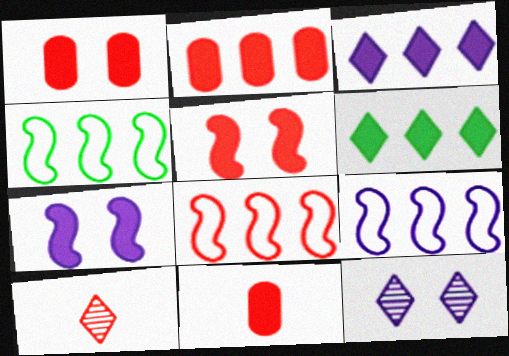[[1, 2, 11], 
[1, 8, 10], 
[4, 8, 9], 
[4, 11, 12], 
[6, 7, 11]]